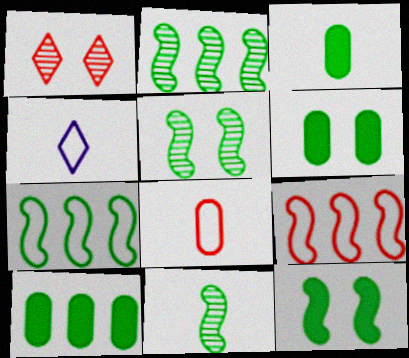[[2, 5, 11], 
[3, 6, 10], 
[7, 11, 12]]